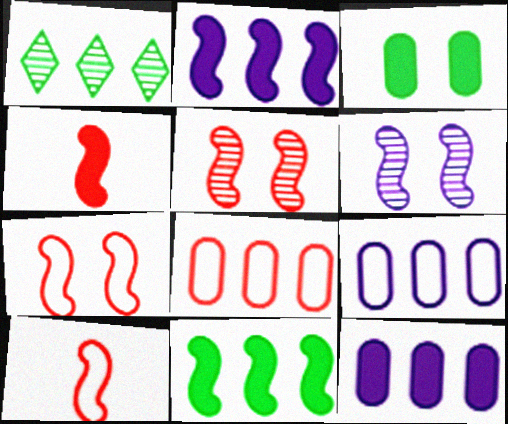[[1, 2, 8], 
[6, 10, 11]]